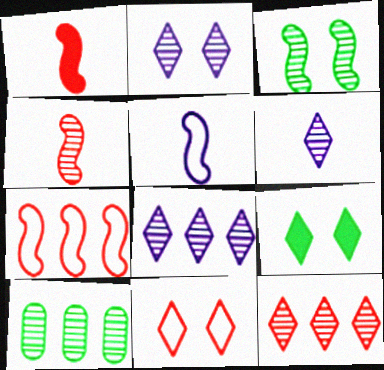[[2, 4, 10], 
[2, 6, 8], 
[2, 9, 11]]